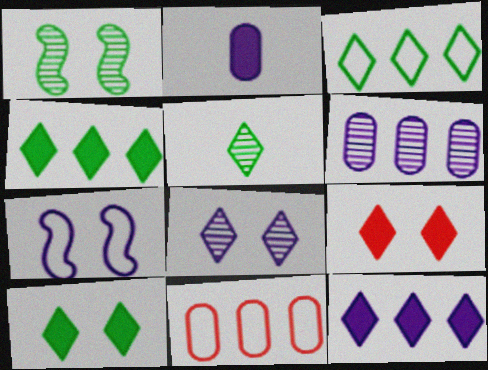[[3, 5, 10]]